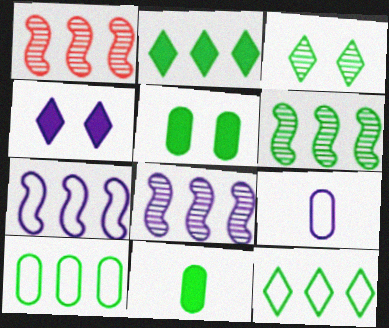[[1, 6, 8], 
[2, 6, 10], 
[4, 8, 9]]